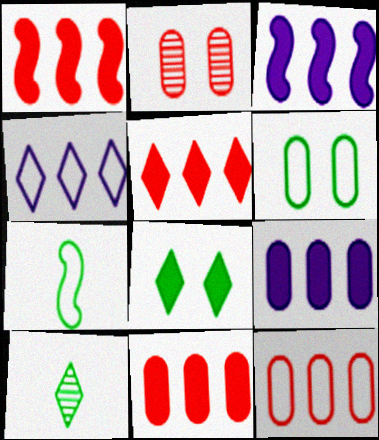[[1, 5, 11]]